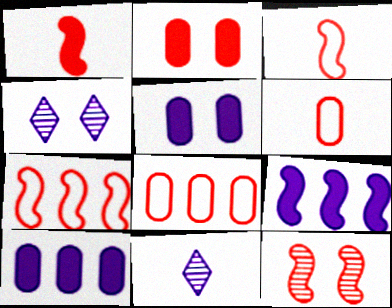[[1, 7, 12]]